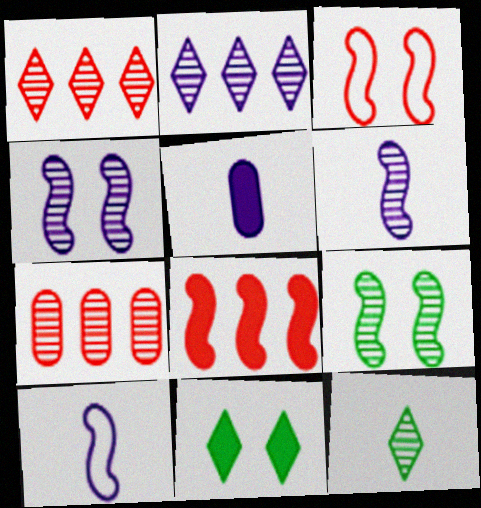[[4, 7, 12], 
[5, 8, 11], 
[7, 10, 11], 
[8, 9, 10]]